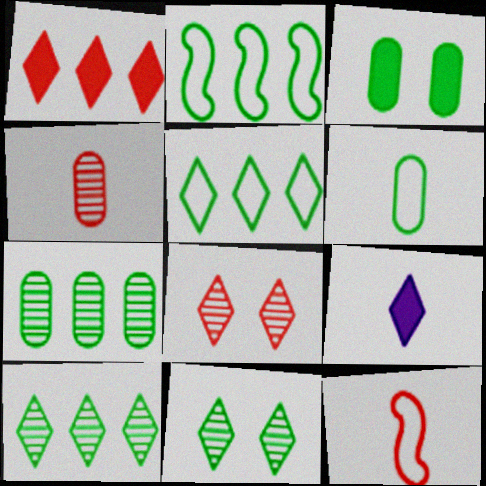[[3, 6, 7], 
[5, 8, 9]]